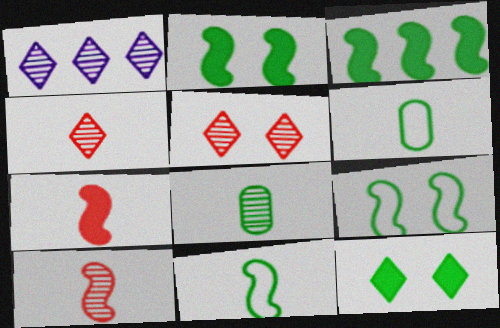[]